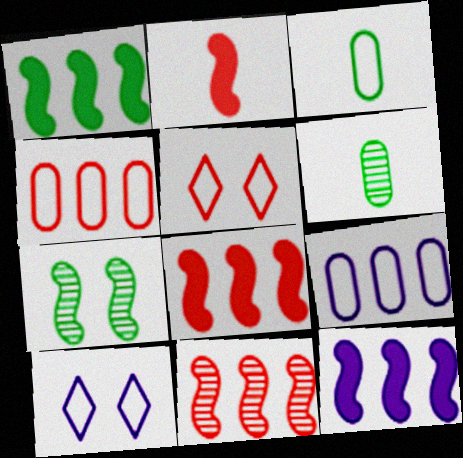[[1, 8, 12], 
[5, 6, 12], 
[6, 8, 10]]